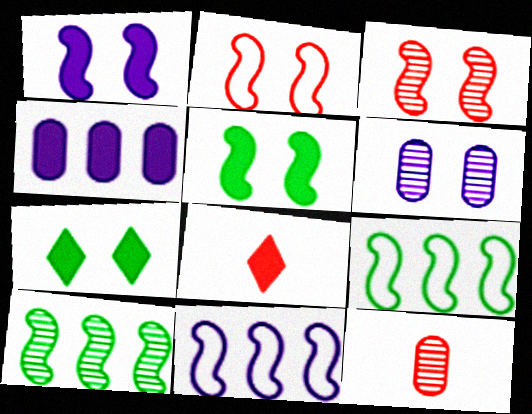[[2, 6, 7], 
[4, 5, 8], 
[6, 8, 9], 
[7, 11, 12]]